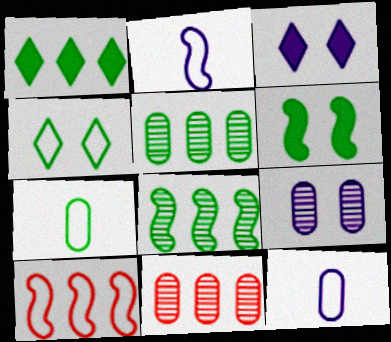[[4, 10, 12]]